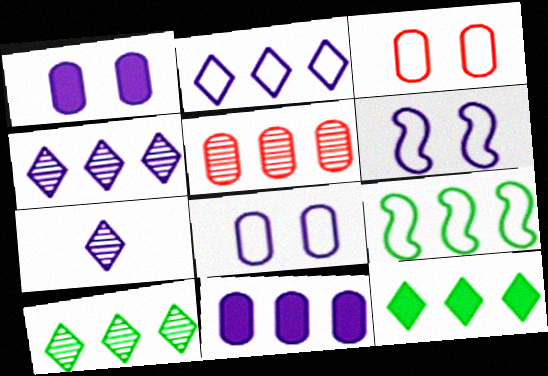[[6, 7, 11]]